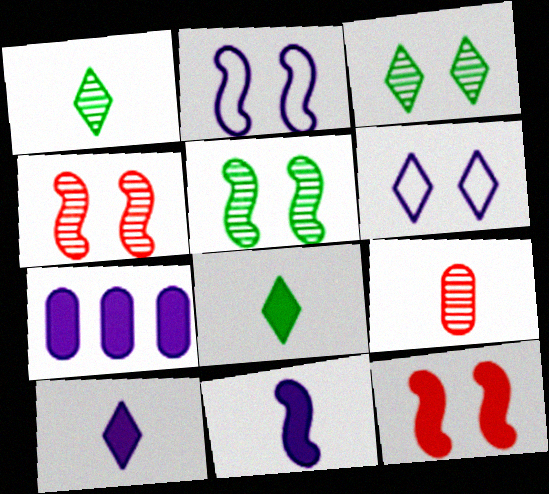[[2, 5, 12], 
[7, 8, 12]]